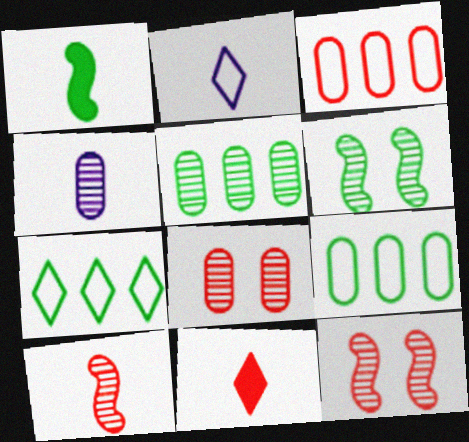[[3, 11, 12], 
[4, 5, 8]]